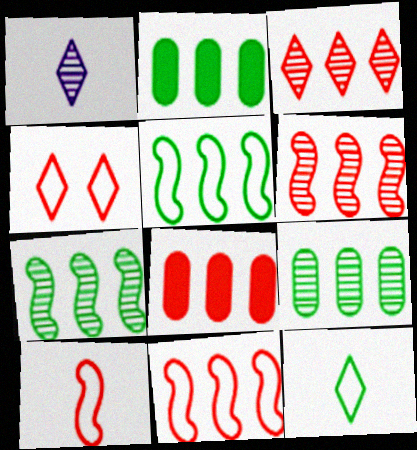[[3, 8, 11]]